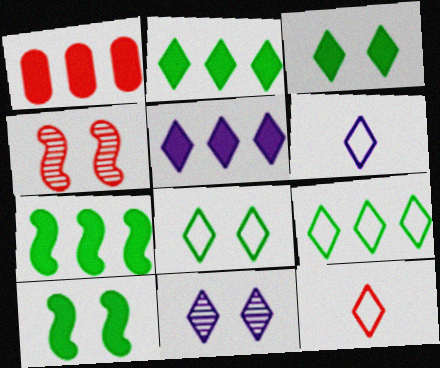[[1, 4, 12], 
[1, 5, 7], 
[2, 11, 12], 
[5, 6, 11]]